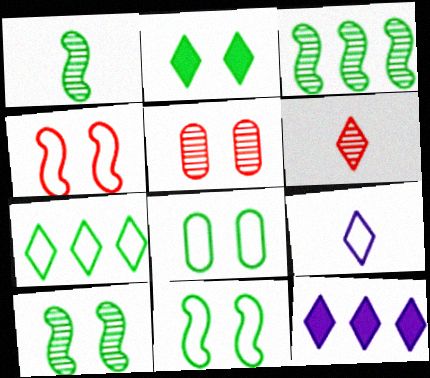[[1, 3, 10], 
[2, 8, 10]]